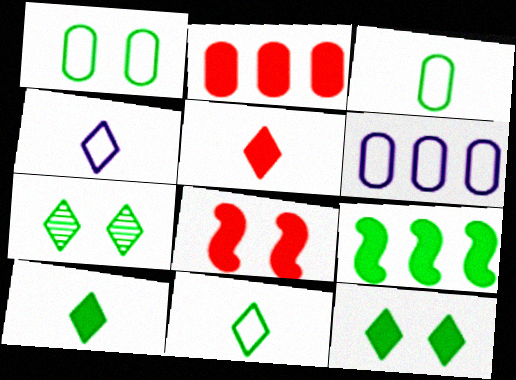[[2, 5, 8], 
[3, 7, 9]]